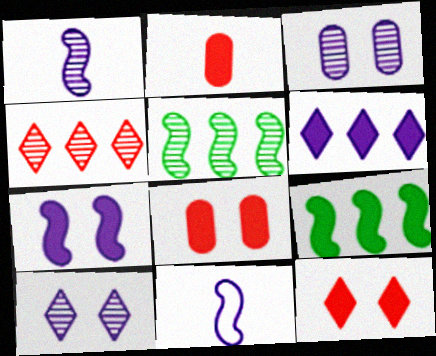[[3, 6, 11]]